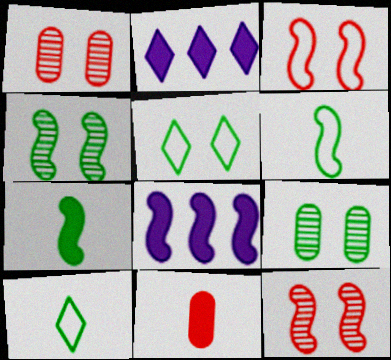[[1, 2, 6], 
[1, 8, 10], 
[6, 8, 12]]